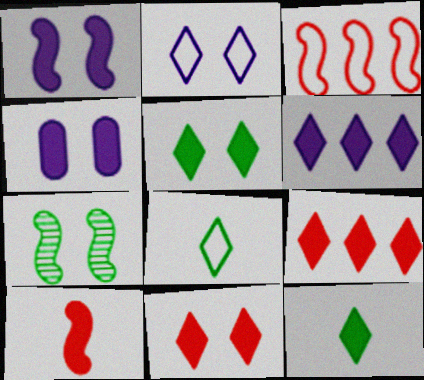[[6, 11, 12]]